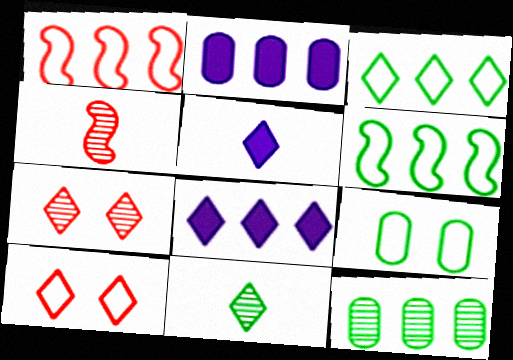[[1, 8, 12], 
[3, 5, 7], 
[4, 8, 9], 
[8, 10, 11]]